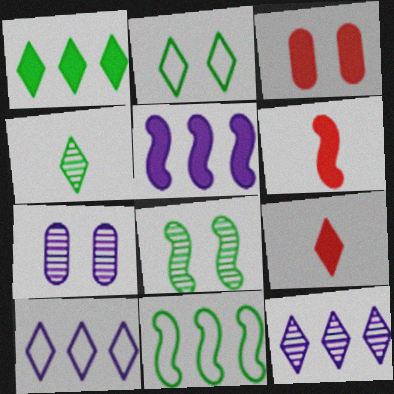[[1, 2, 4], 
[2, 9, 12], 
[7, 9, 11]]